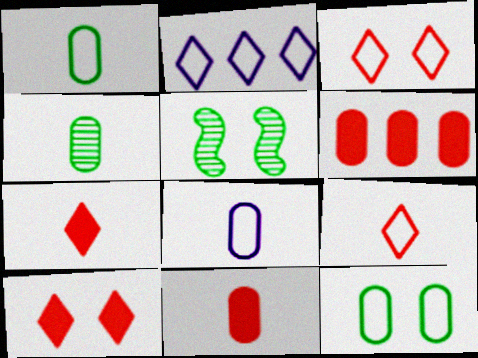[[2, 5, 11], 
[4, 8, 11]]